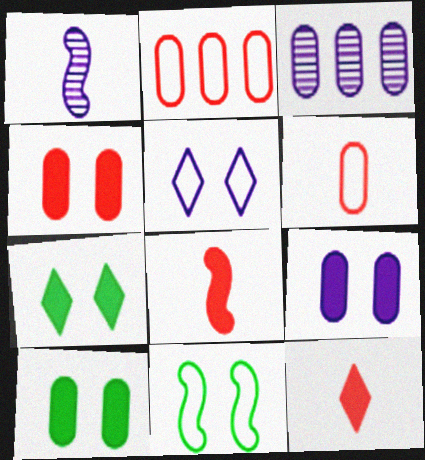[[1, 2, 7], 
[3, 6, 10], 
[3, 11, 12], 
[4, 9, 10]]